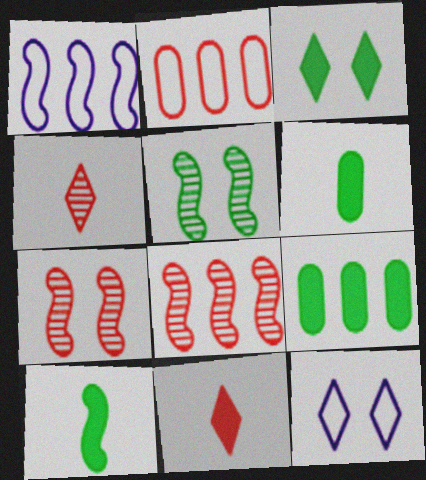[[1, 7, 10], 
[2, 7, 11], 
[3, 9, 10], 
[6, 8, 12]]